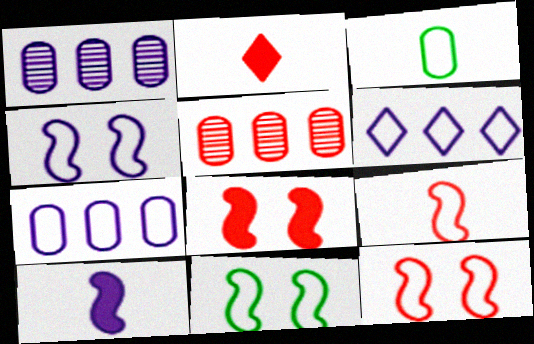[[1, 2, 11], 
[2, 5, 12], 
[3, 6, 12], 
[4, 11, 12]]